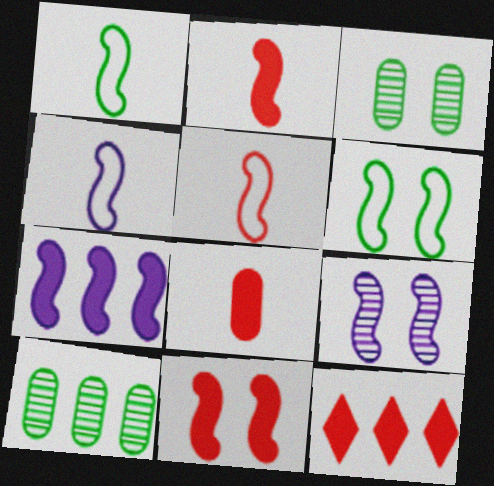[[1, 4, 5], 
[3, 4, 12], 
[4, 7, 9], 
[6, 9, 11], 
[8, 11, 12]]